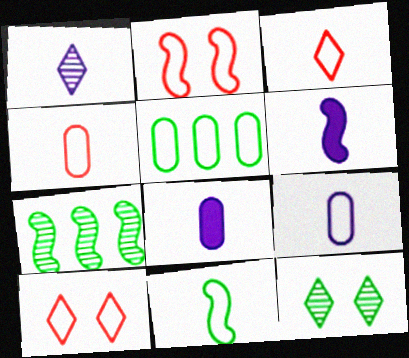[[1, 6, 9], 
[2, 6, 7], 
[3, 9, 11], 
[7, 8, 10]]